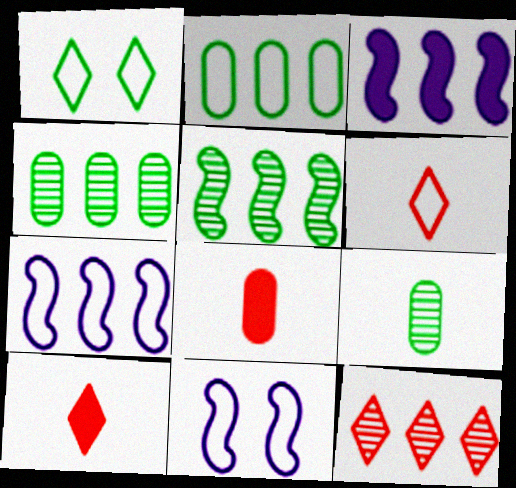[[2, 3, 12], 
[2, 6, 11], 
[4, 10, 11]]